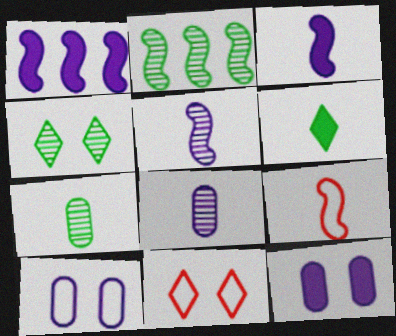[[1, 7, 11], 
[2, 4, 7], 
[6, 8, 9]]